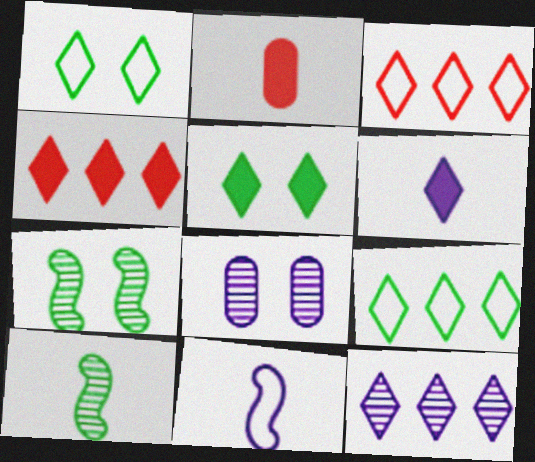[[4, 5, 6], 
[4, 9, 12]]